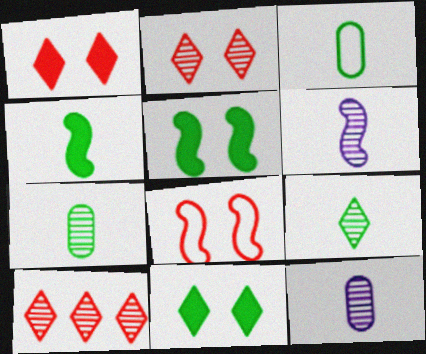[[3, 4, 9]]